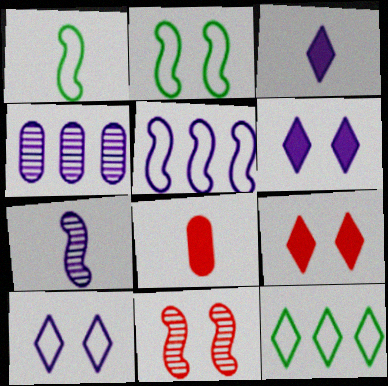[[1, 4, 9]]